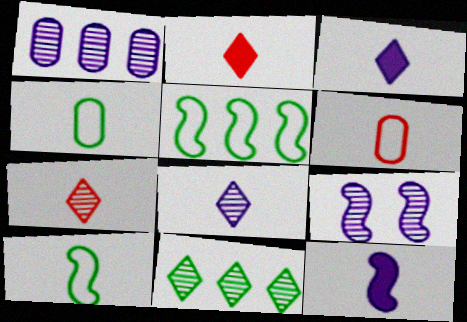[[1, 8, 9], 
[4, 7, 12]]